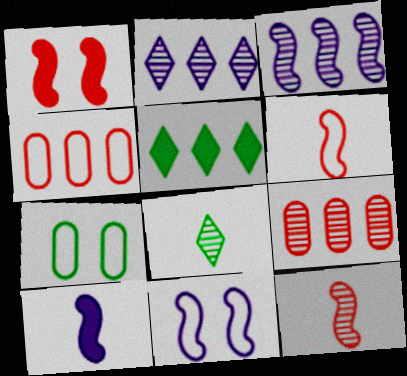[[3, 4, 5], 
[3, 10, 11]]